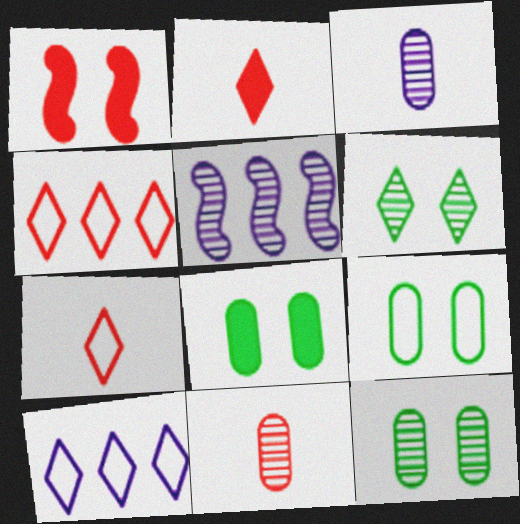[[1, 4, 11], 
[2, 5, 9], 
[2, 6, 10], 
[5, 6, 11], 
[5, 7, 8], 
[8, 9, 12]]